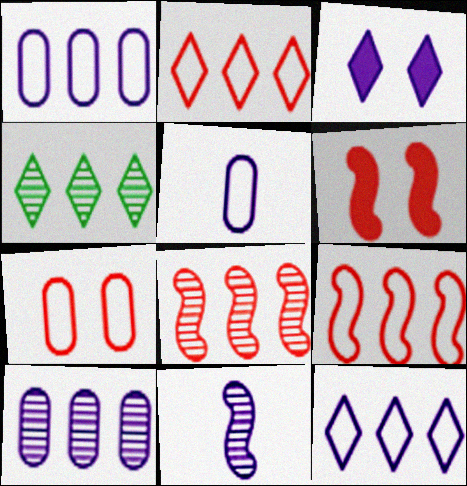[[1, 3, 11], 
[4, 5, 6], 
[4, 8, 10]]